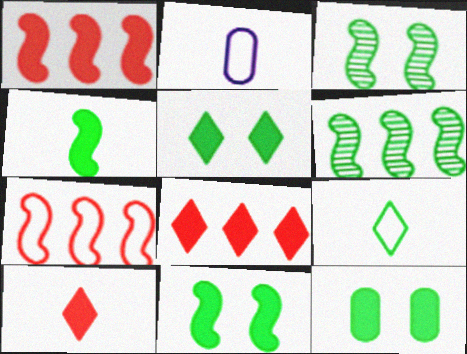[[2, 3, 8], 
[5, 11, 12], 
[6, 9, 12]]